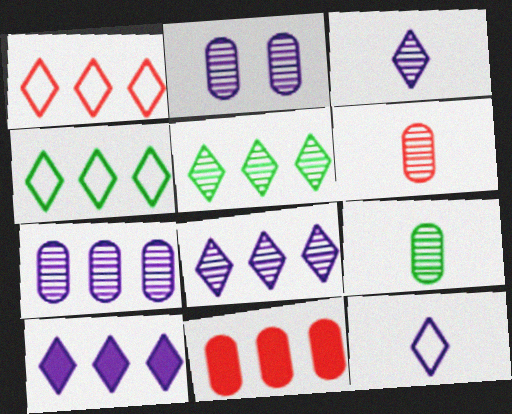[[1, 5, 10]]